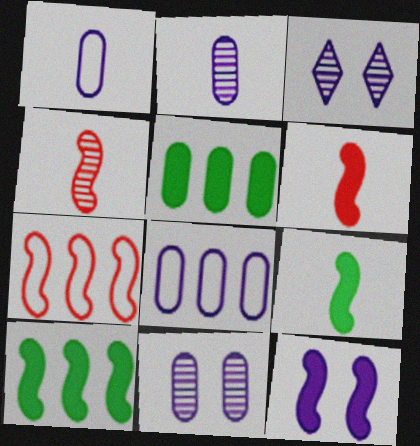[[6, 10, 12]]